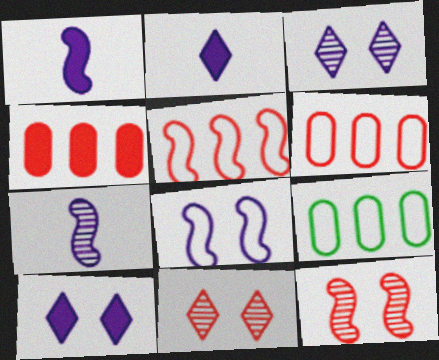[[1, 9, 11], 
[2, 9, 12]]